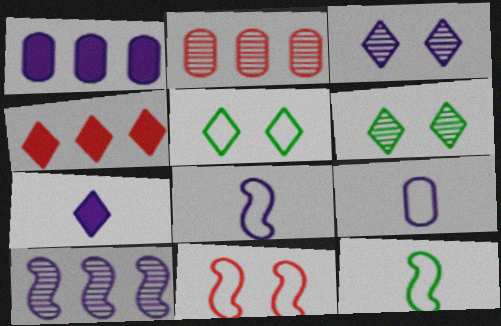[[1, 3, 8]]